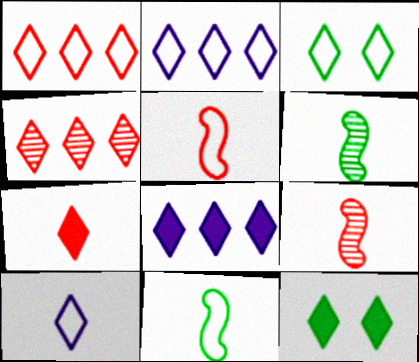[[1, 3, 10], 
[4, 10, 12], 
[7, 8, 12]]